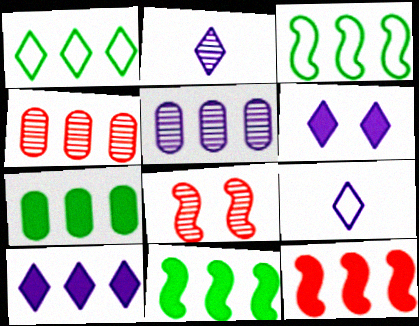[[1, 5, 12], 
[3, 4, 10], 
[7, 8, 9], 
[7, 10, 12]]